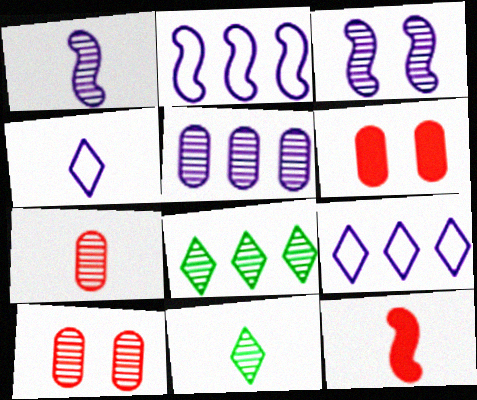[[1, 7, 11], 
[1, 8, 10], 
[2, 6, 11], 
[3, 7, 8]]